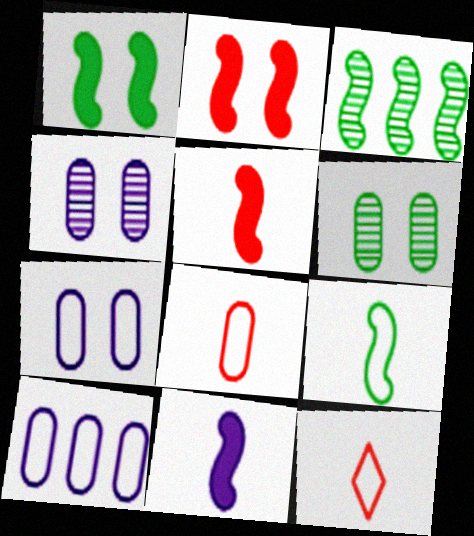[[1, 3, 9]]